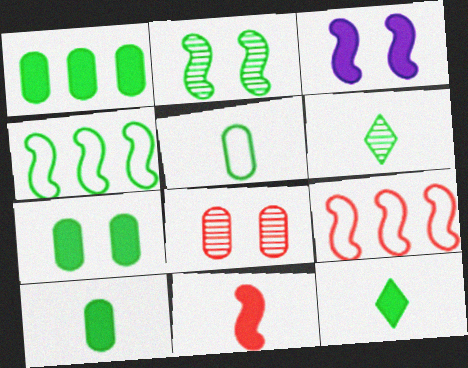[[1, 7, 10], 
[4, 6, 7]]